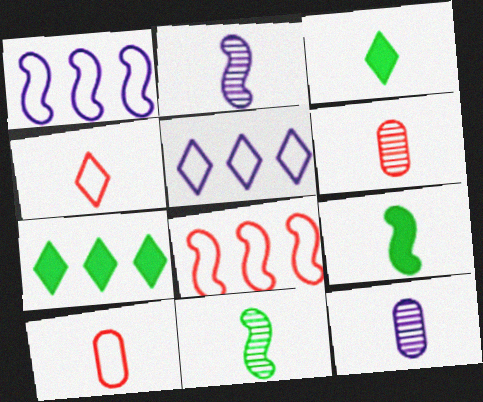[[2, 3, 10], 
[4, 9, 12]]